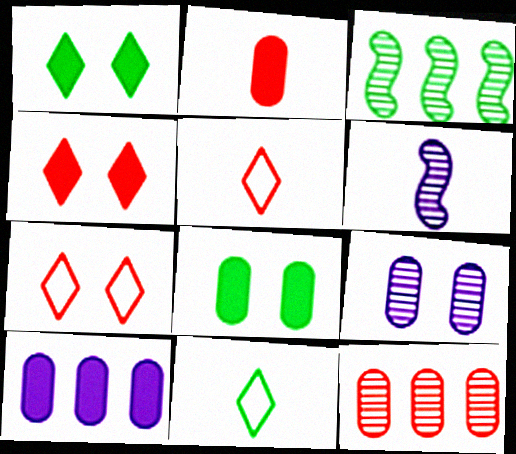[[2, 6, 11], 
[2, 8, 10], 
[3, 8, 11]]